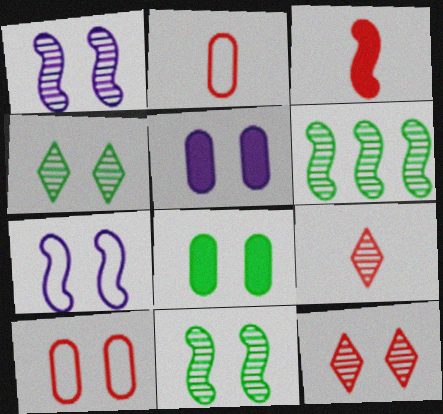[[2, 3, 9], 
[3, 6, 7], 
[7, 8, 12]]